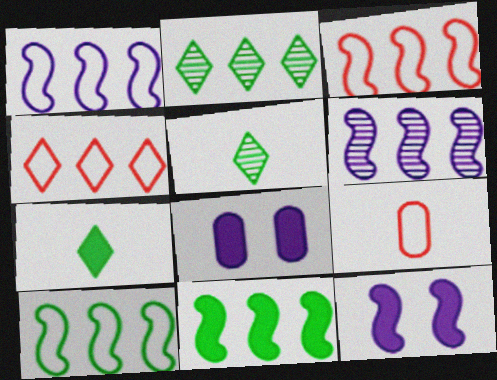[[1, 3, 10], 
[2, 9, 12], 
[3, 5, 8], 
[3, 6, 11]]